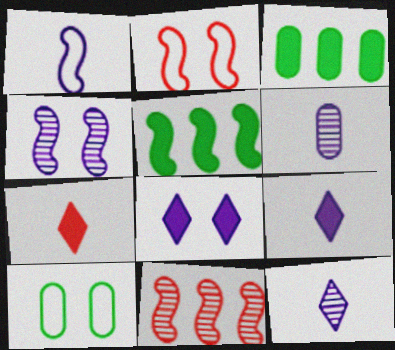[[1, 6, 9], 
[2, 3, 12], 
[9, 10, 11]]